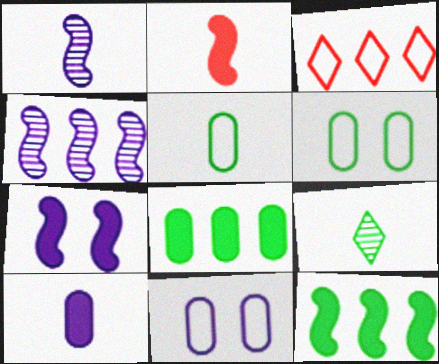[[2, 7, 12], 
[3, 4, 8], 
[6, 9, 12]]